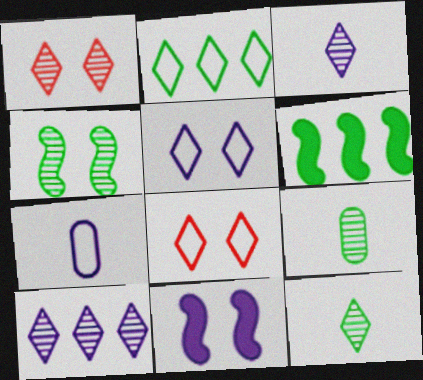[[1, 6, 7], 
[1, 10, 12], 
[7, 10, 11]]